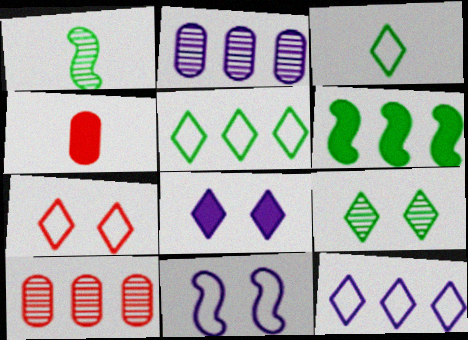[[3, 7, 12], 
[4, 6, 8], 
[6, 10, 12], 
[7, 8, 9]]